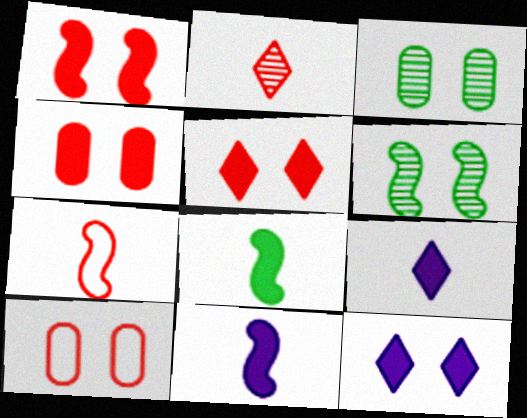[[1, 4, 5], 
[6, 10, 12]]